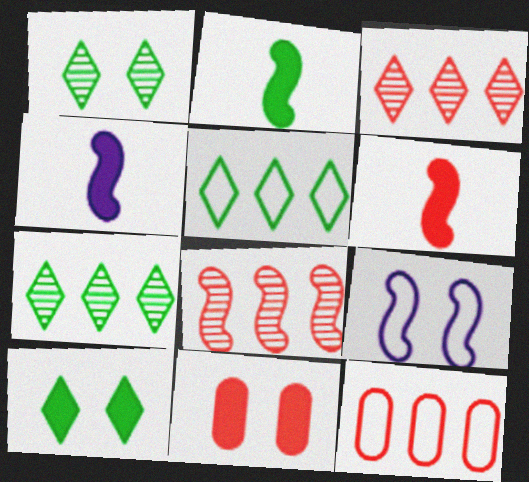[[1, 4, 12], 
[1, 9, 11], 
[2, 4, 6], 
[2, 8, 9]]